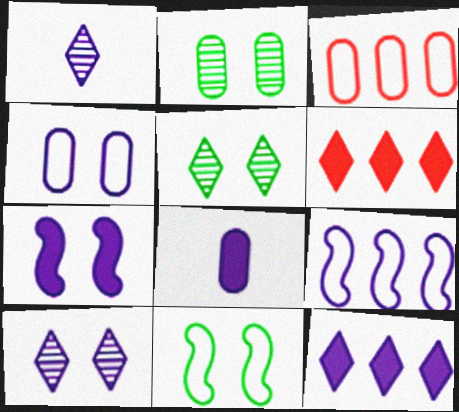[[2, 3, 8], 
[4, 7, 10], 
[7, 8, 12], 
[8, 9, 10]]